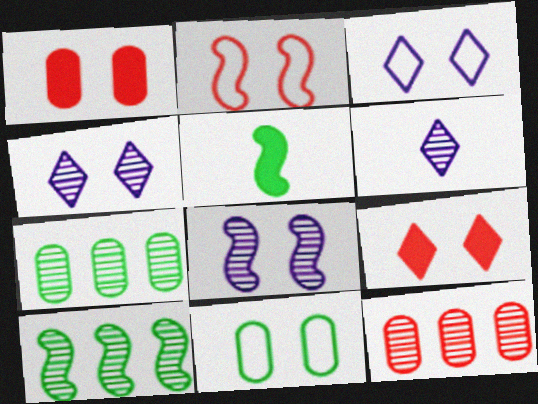[[2, 3, 11], 
[3, 5, 12], 
[8, 9, 11]]